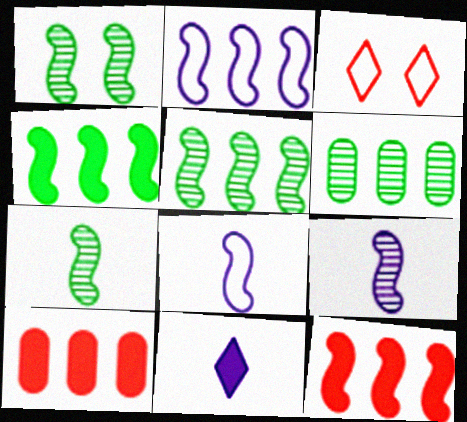[[1, 5, 7], 
[1, 8, 12], 
[2, 5, 12]]